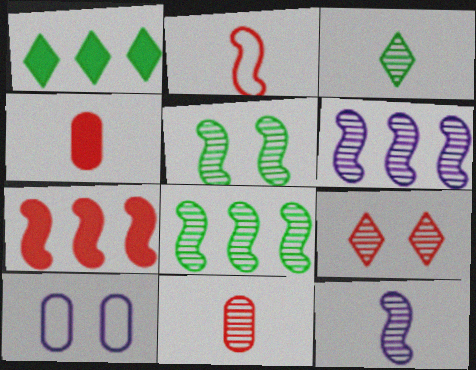[[3, 7, 10], 
[3, 11, 12]]